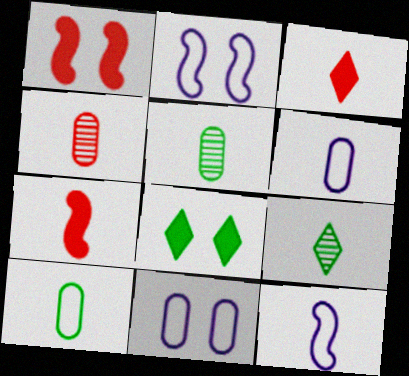[[3, 5, 12], 
[6, 7, 9]]